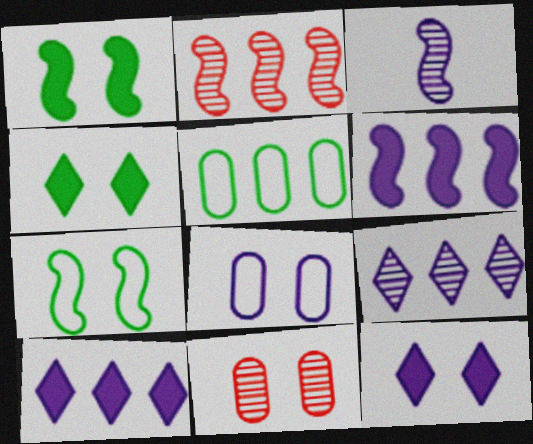[[2, 5, 10], 
[3, 8, 10], 
[7, 11, 12]]